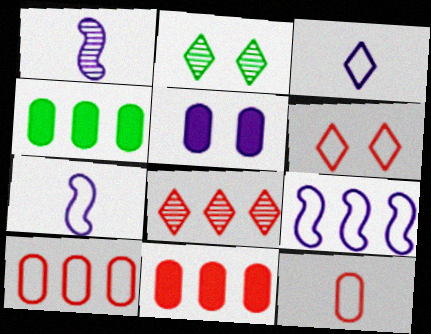[[1, 4, 6], 
[2, 7, 11], 
[4, 8, 9]]